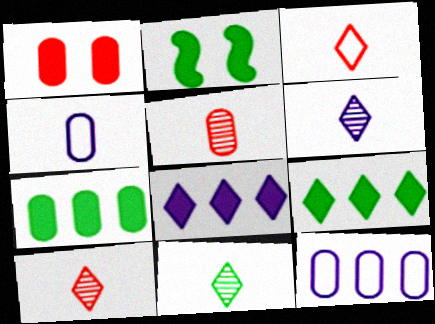[[2, 10, 12], 
[6, 10, 11]]